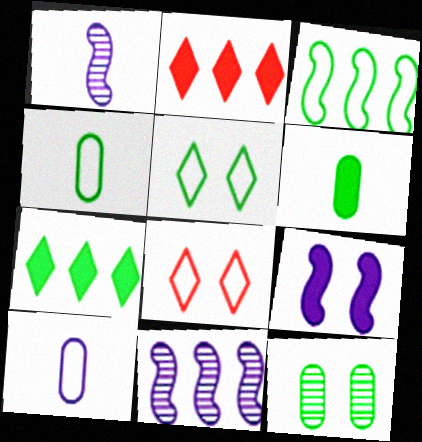[[2, 6, 9], 
[3, 4, 5], 
[3, 8, 10], 
[6, 8, 11], 
[8, 9, 12]]